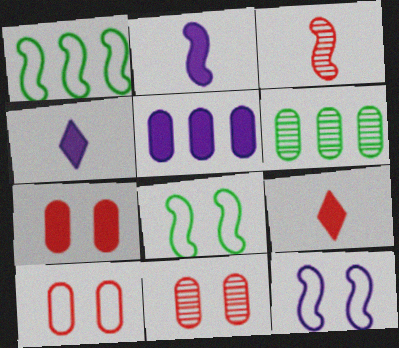[[1, 4, 11], 
[6, 9, 12], 
[7, 10, 11]]